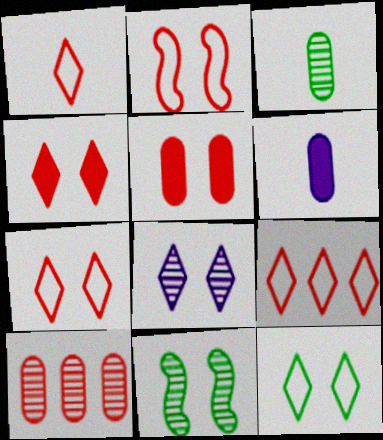[[1, 7, 9], 
[4, 8, 12], 
[6, 9, 11]]